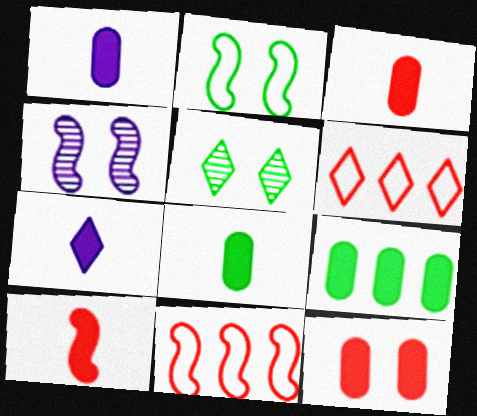[[1, 3, 8], 
[1, 5, 11], 
[1, 9, 12], 
[4, 6, 8], 
[5, 6, 7], 
[7, 8, 10]]